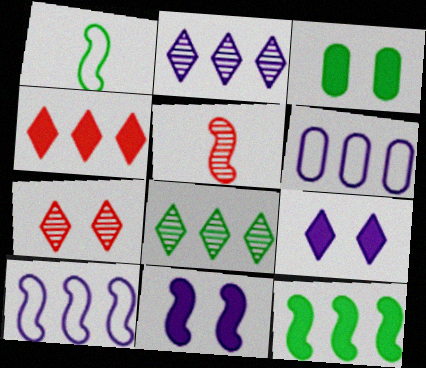[[1, 3, 8]]